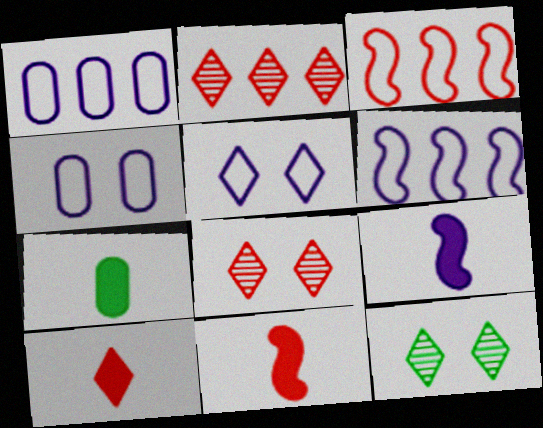[[1, 11, 12], 
[6, 7, 8], 
[7, 9, 10]]